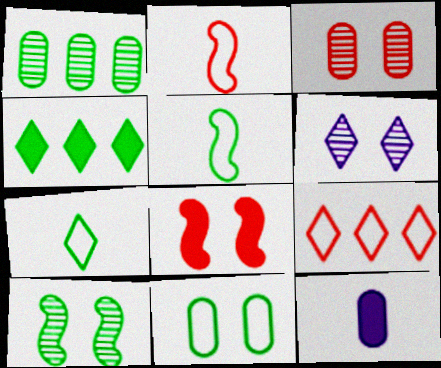[[3, 6, 10], 
[4, 8, 12], 
[6, 8, 11], 
[9, 10, 12]]